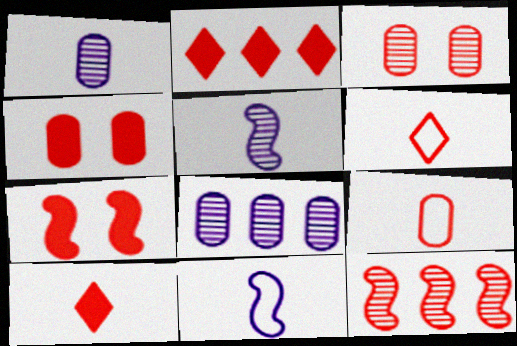[[4, 6, 12]]